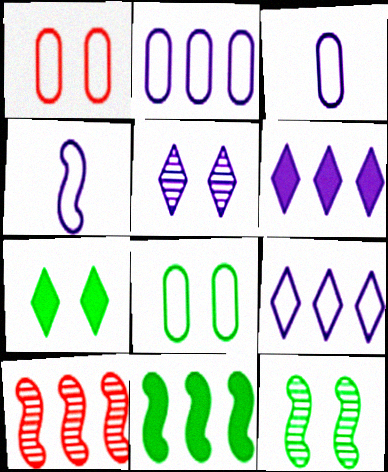[[3, 7, 10], 
[7, 8, 12]]